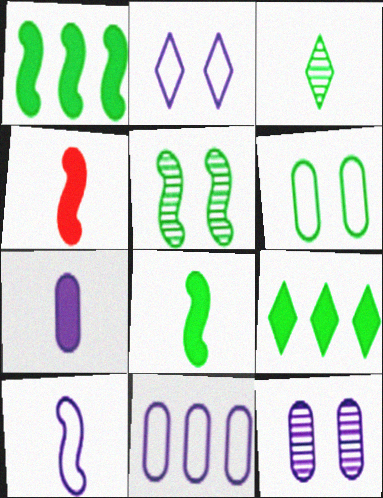[[1, 3, 6], 
[2, 10, 11], 
[7, 11, 12]]